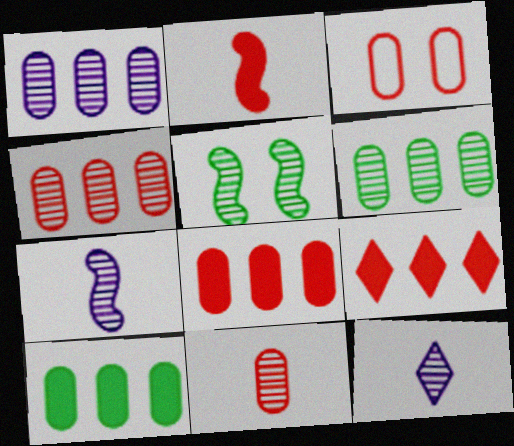[[1, 4, 6], 
[3, 8, 11], 
[4, 5, 12]]